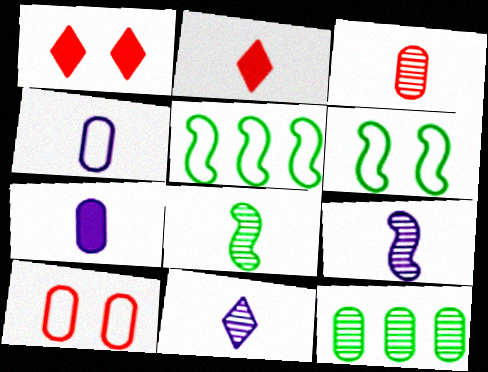[[2, 4, 8], 
[3, 8, 11], 
[7, 10, 12]]